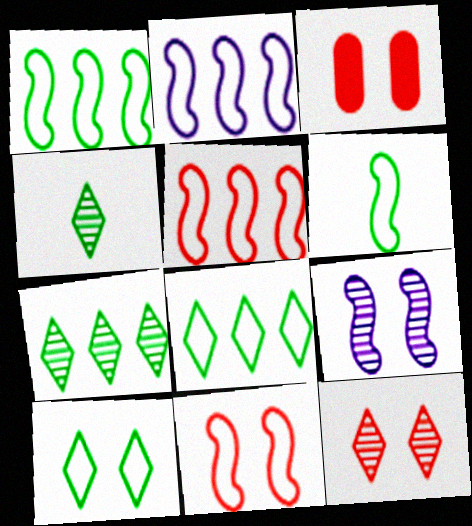[[1, 2, 5], 
[2, 3, 4], 
[2, 6, 11], 
[3, 9, 10], 
[3, 11, 12]]